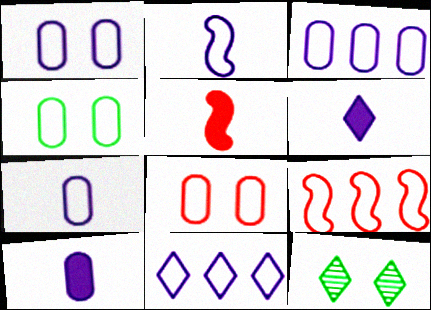[[1, 2, 11], 
[1, 3, 7], 
[1, 4, 8], 
[3, 5, 12], 
[9, 10, 12]]